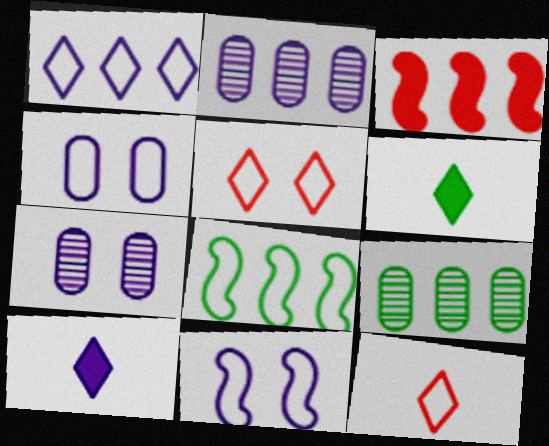[[1, 3, 9], 
[2, 10, 11], 
[4, 8, 12]]